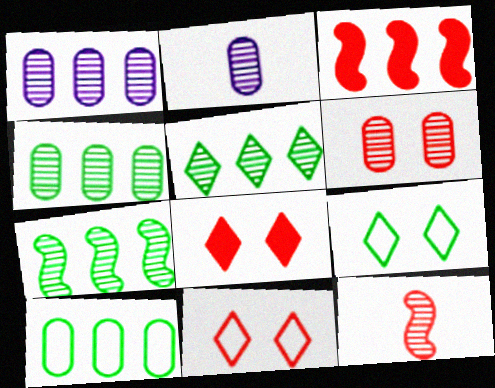[[2, 3, 9], 
[2, 4, 6], 
[4, 5, 7]]